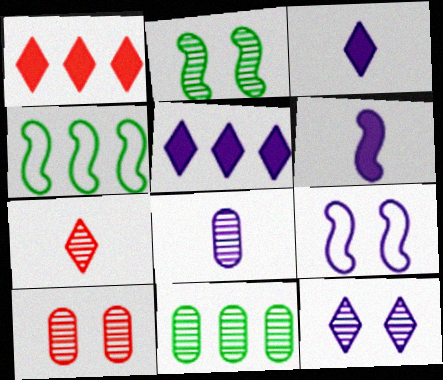[[2, 10, 12], 
[3, 4, 10], 
[5, 8, 9], 
[8, 10, 11]]